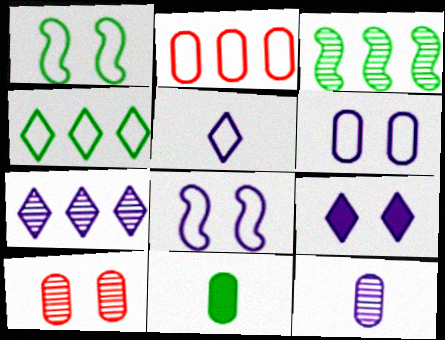[[1, 2, 5], 
[1, 9, 10], 
[5, 7, 9]]